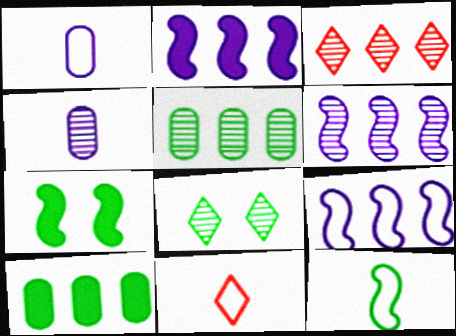[[1, 3, 7], 
[1, 11, 12], 
[2, 6, 9], 
[3, 5, 6], 
[3, 9, 10], 
[8, 10, 12]]